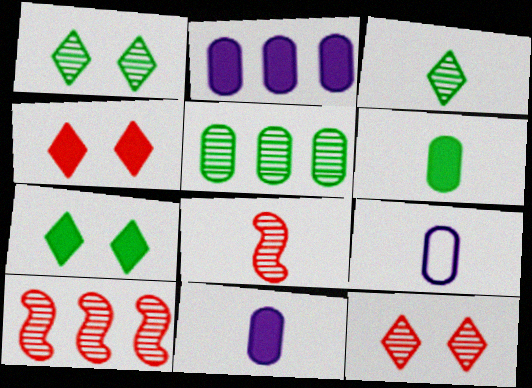[[7, 9, 10]]